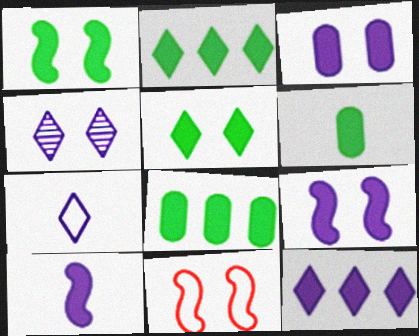[[1, 2, 6], 
[3, 10, 12], 
[4, 7, 12]]